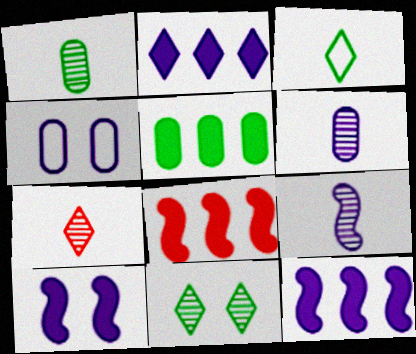[[1, 7, 9], 
[2, 4, 9], 
[2, 5, 8]]